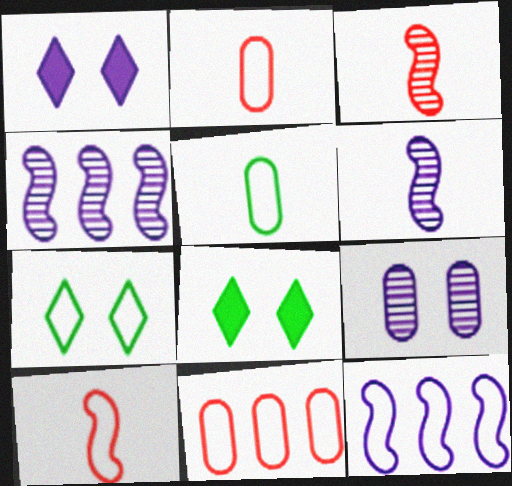[[2, 4, 8], 
[2, 7, 12], 
[6, 8, 11]]